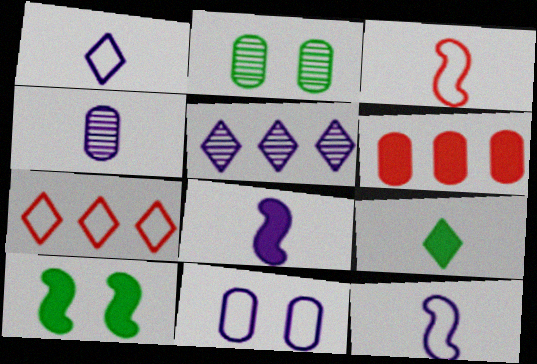[[1, 4, 8], 
[2, 7, 8], 
[3, 4, 9], 
[4, 7, 10], 
[5, 8, 11]]